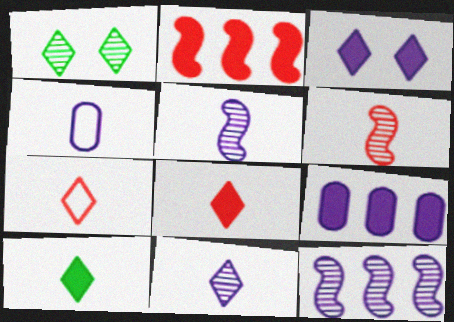[[1, 2, 4], 
[3, 4, 12], 
[4, 6, 10], 
[7, 10, 11]]